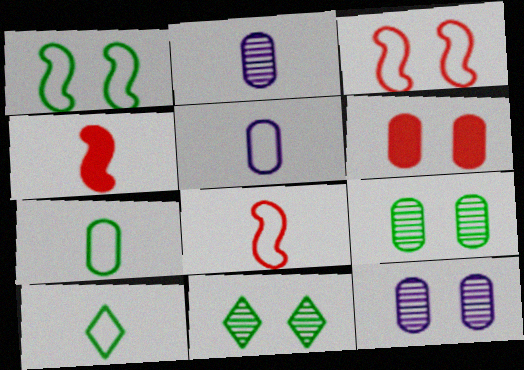[[2, 4, 10], 
[5, 8, 10]]